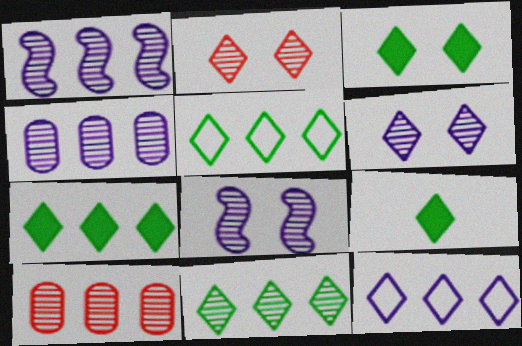[[1, 10, 11], 
[2, 9, 12], 
[3, 7, 9], 
[5, 7, 11]]